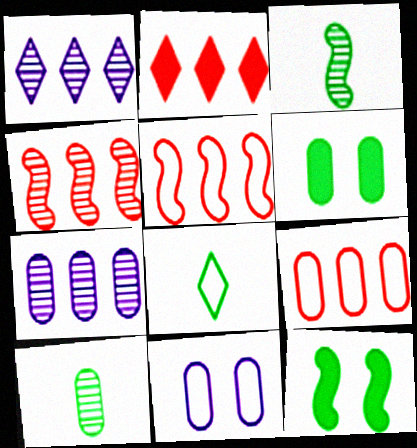[[2, 3, 11], 
[2, 4, 9], 
[5, 8, 11]]